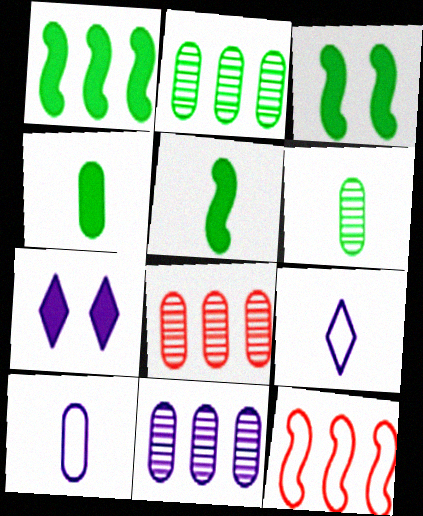[[1, 3, 5], 
[2, 8, 11], 
[3, 8, 9], 
[6, 7, 12]]